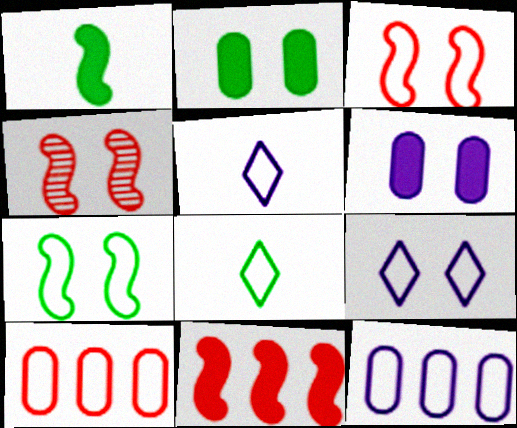[[2, 4, 9], 
[3, 8, 12], 
[5, 7, 10]]